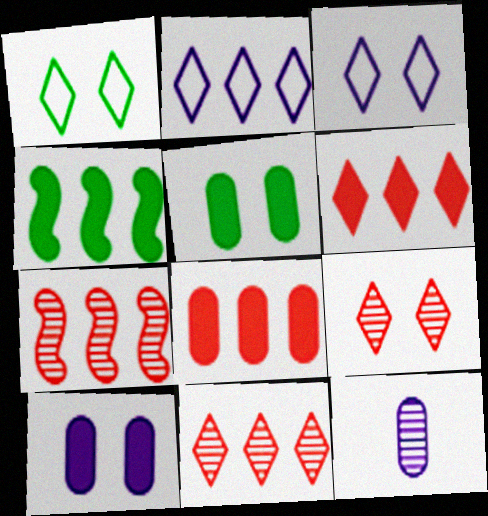[]